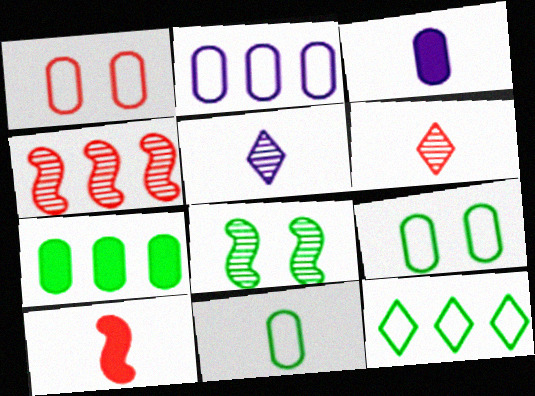[[1, 2, 11], 
[5, 10, 11]]